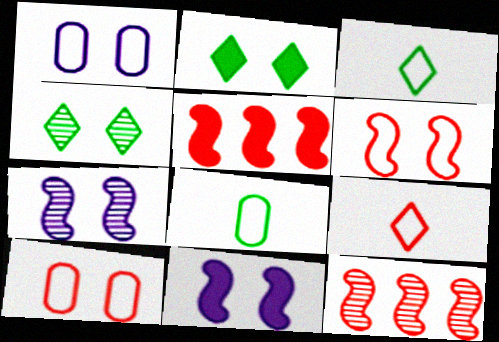[[2, 7, 10], 
[4, 10, 11]]